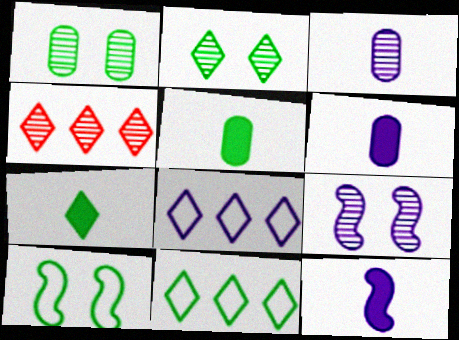[[2, 7, 11], 
[4, 6, 10], 
[6, 8, 9]]